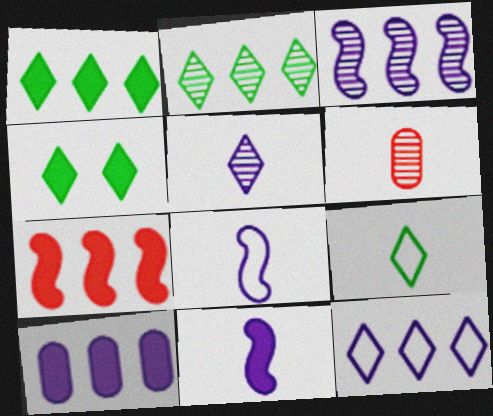[[1, 7, 10], 
[2, 4, 9], 
[3, 10, 12], 
[6, 9, 11]]